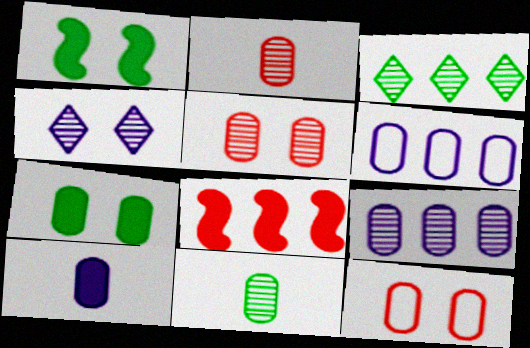[[1, 4, 12], 
[2, 6, 7], 
[3, 6, 8], 
[5, 9, 11]]